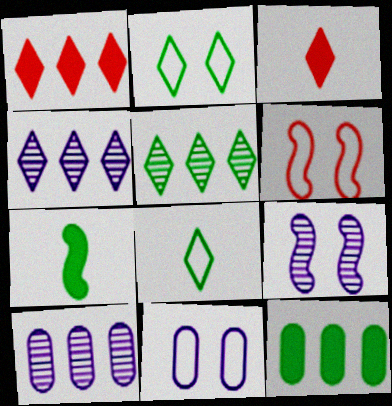[[2, 3, 4], 
[2, 6, 11]]